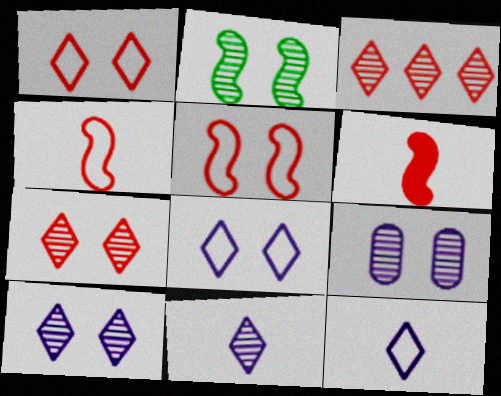[[2, 7, 9]]